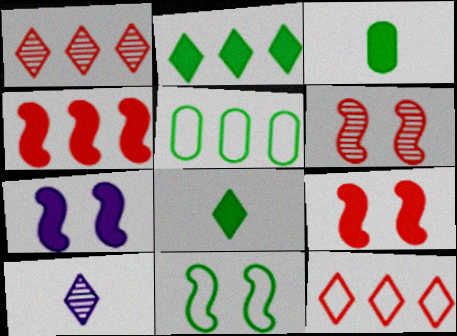[[5, 9, 10], 
[6, 7, 11]]